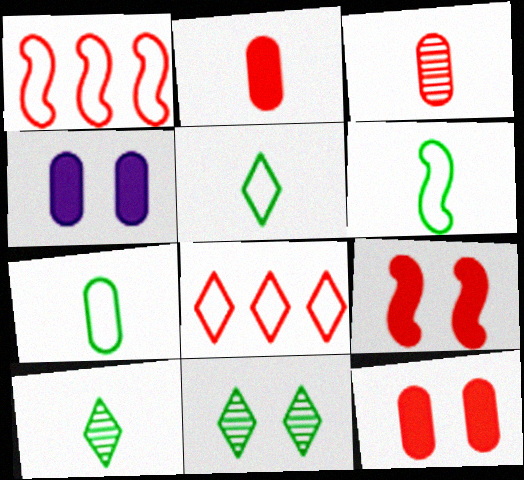[[1, 4, 10], 
[3, 8, 9], 
[5, 6, 7]]